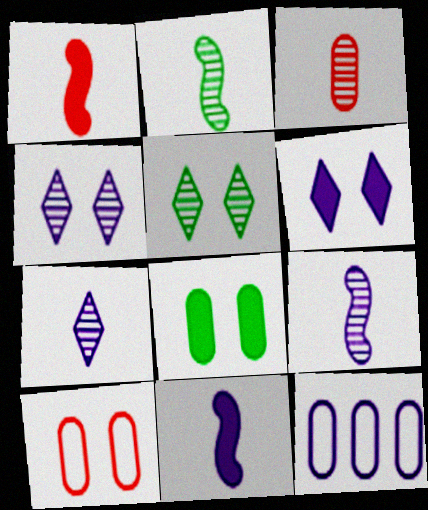[[1, 5, 12], 
[2, 3, 7], 
[3, 8, 12], 
[4, 11, 12], 
[6, 9, 12]]